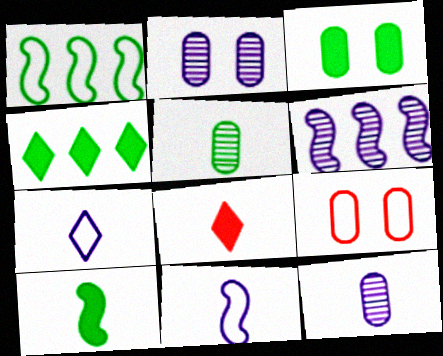[[1, 2, 8], 
[1, 7, 9], 
[2, 3, 9], 
[3, 4, 10], 
[5, 8, 11]]